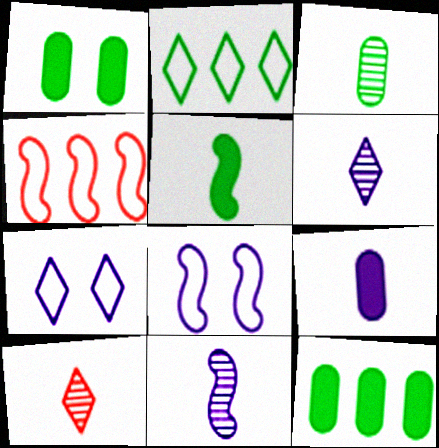[[1, 4, 6], 
[3, 10, 11], 
[8, 10, 12]]